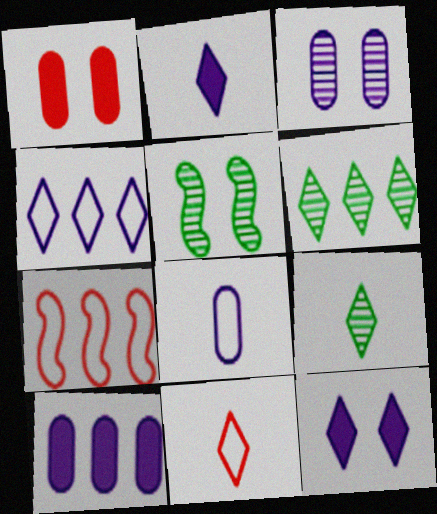[[2, 9, 11], 
[3, 8, 10], 
[5, 10, 11], 
[6, 7, 10], 
[6, 11, 12]]